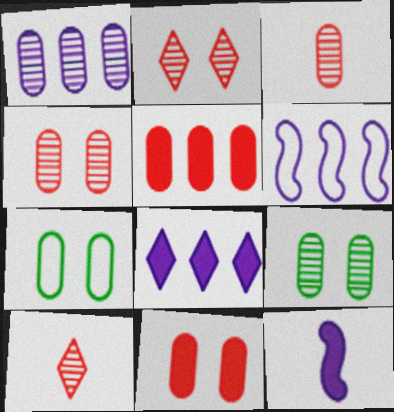[[1, 3, 9], 
[1, 6, 8]]